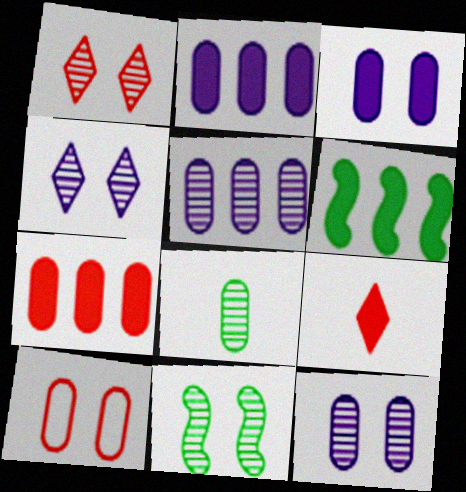[[1, 11, 12], 
[2, 8, 10], 
[3, 6, 9]]